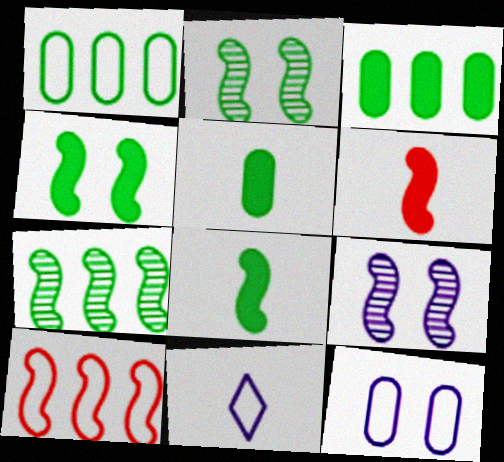[[8, 9, 10]]